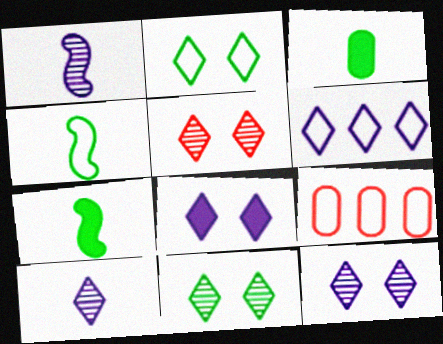[[2, 5, 8], 
[5, 11, 12], 
[6, 8, 10], 
[7, 9, 12]]